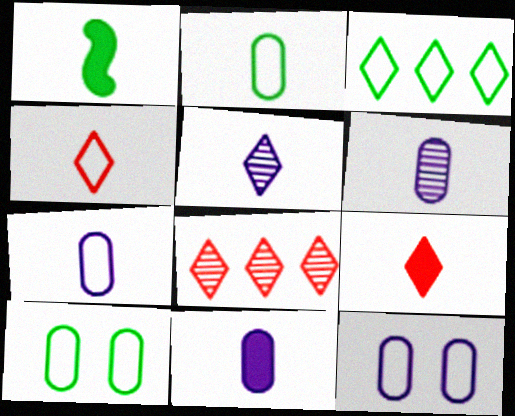[[1, 4, 6], 
[1, 8, 12], 
[1, 9, 11], 
[6, 7, 11]]